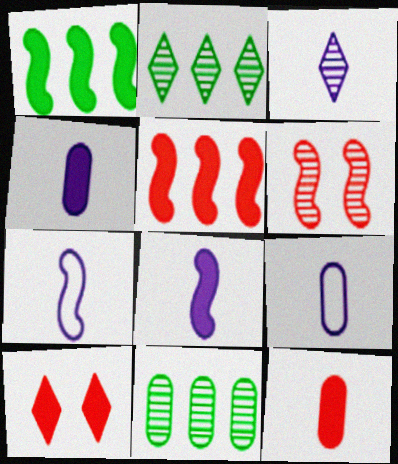[[1, 4, 10], 
[1, 6, 7], 
[3, 4, 7], 
[3, 6, 11], 
[3, 8, 9], 
[5, 10, 12], 
[7, 10, 11]]